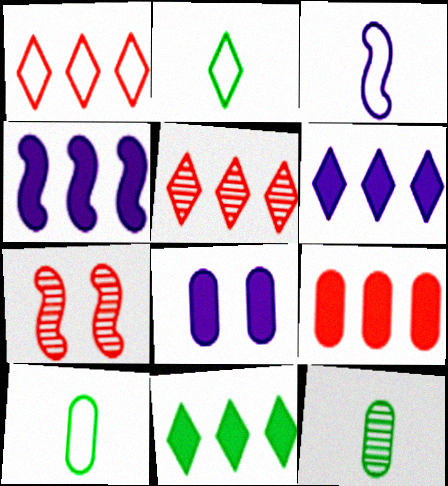[[4, 9, 11], 
[6, 7, 10]]